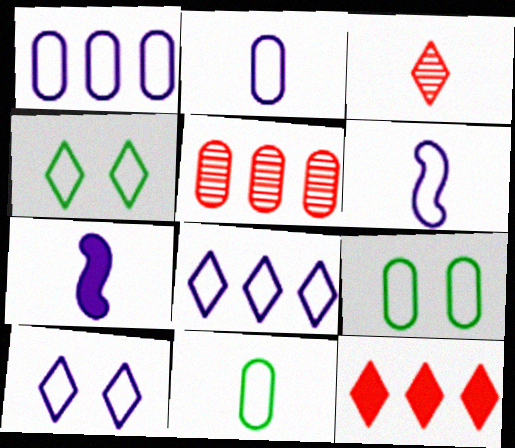[[1, 6, 10], 
[3, 7, 11], 
[4, 5, 7]]